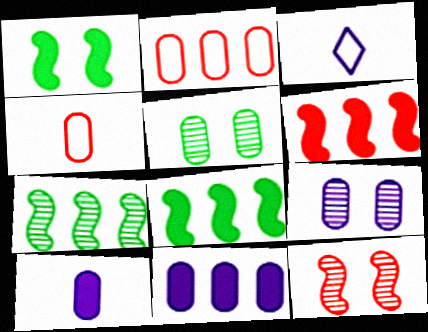[[2, 5, 10], 
[3, 5, 6], 
[4, 5, 11]]